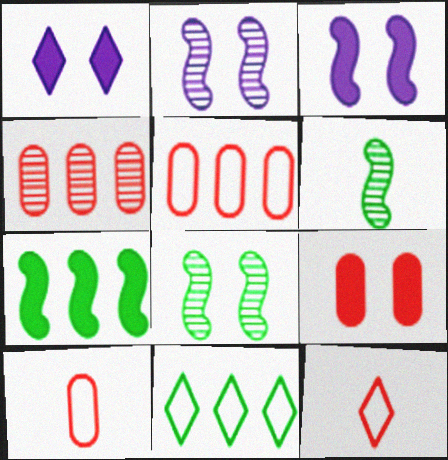[[1, 5, 6], 
[4, 9, 10]]